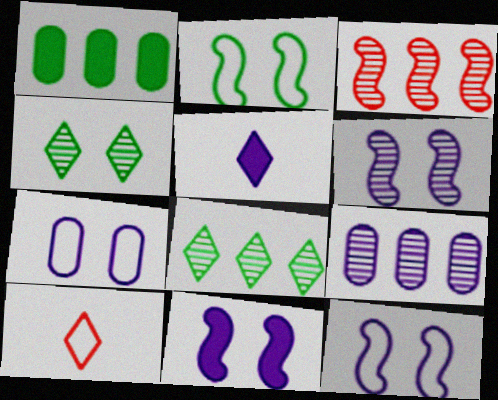[[1, 6, 10], 
[3, 8, 9], 
[5, 9, 12], 
[6, 11, 12]]